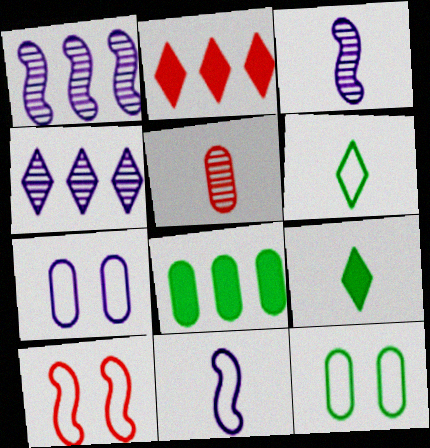[[2, 3, 12], 
[2, 5, 10], 
[5, 7, 8], 
[5, 9, 11]]